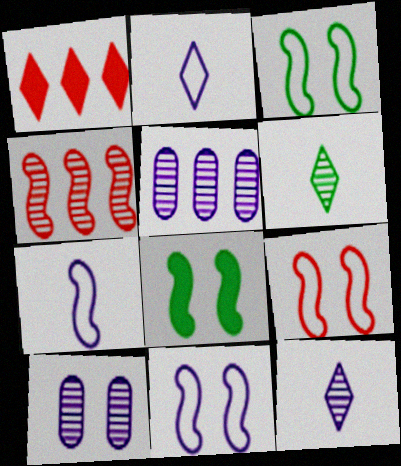[[3, 9, 11], 
[4, 6, 10], 
[4, 7, 8]]